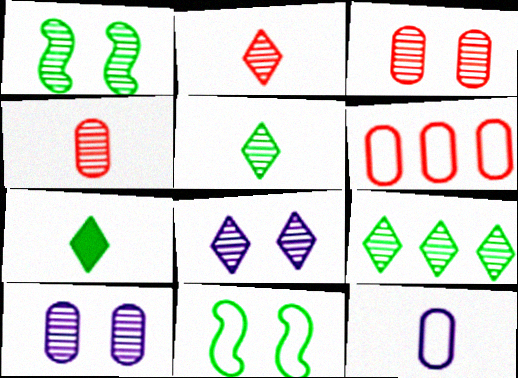[[1, 3, 8], 
[2, 8, 9]]